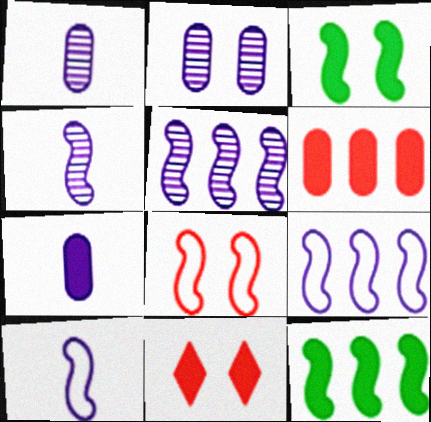[[4, 8, 12], 
[7, 11, 12]]